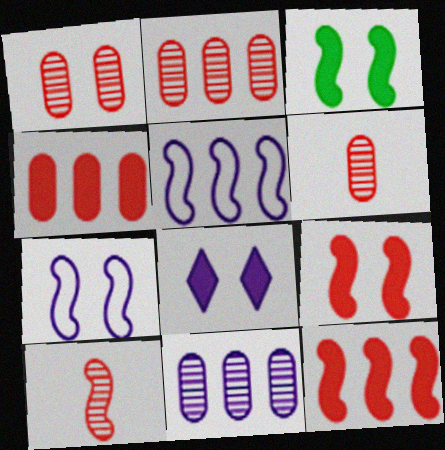[[1, 2, 6], 
[3, 5, 10]]